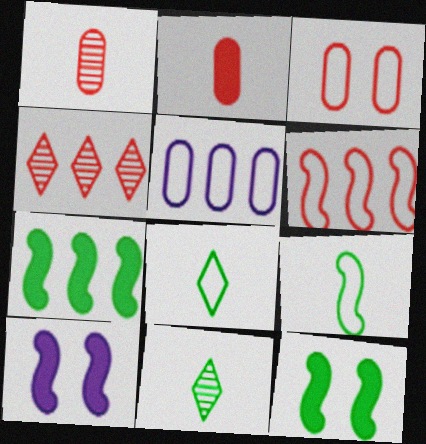[[4, 5, 7]]